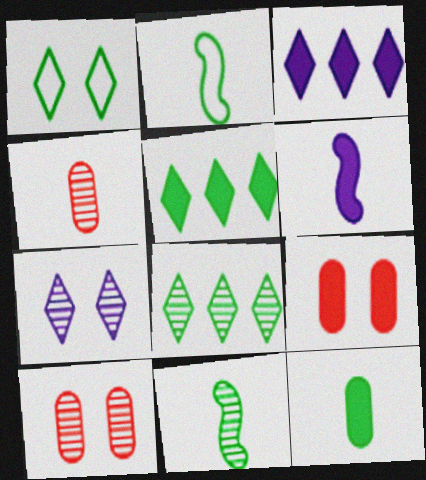[[2, 3, 10], 
[5, 6, 9]]